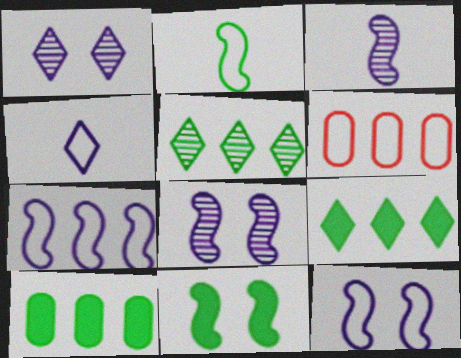[]